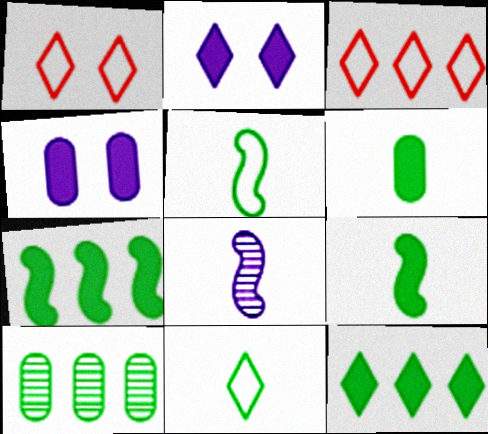[]